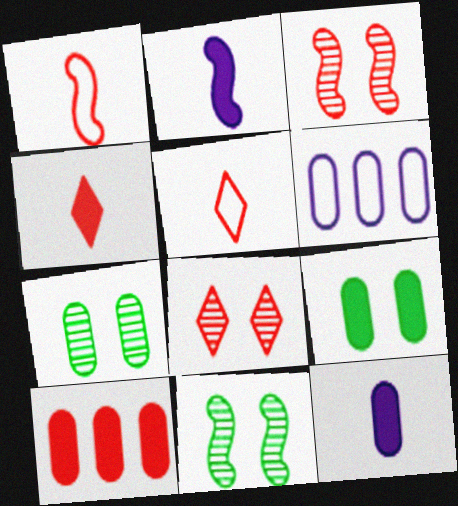[[1, 8, 10], 
[3, 5, 10], 
[4, 6, 11], 
[9, 10, 12]]